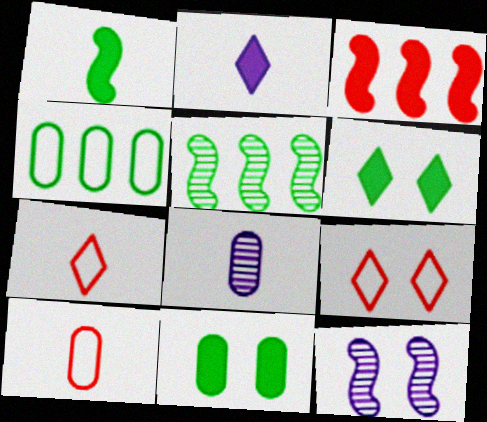[[1, 7, 8], 
[2, 3, 11], 
[9, 11, 12]]